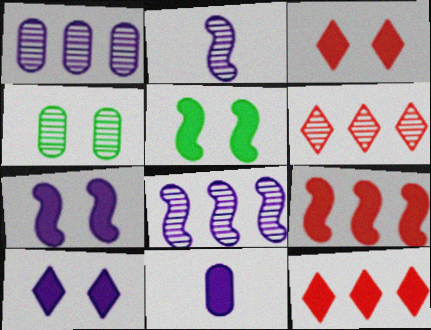[[2, 4, 6], 
[5, 11, 12]]